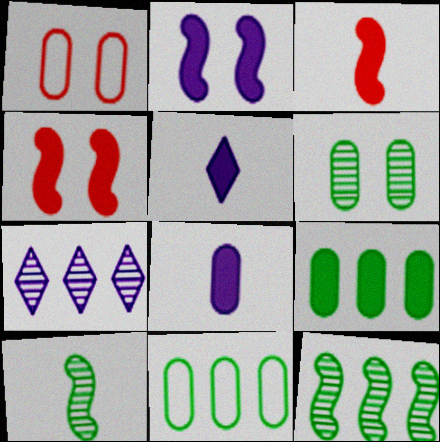[[1, 5, 12], 
[4, 5, 9]]